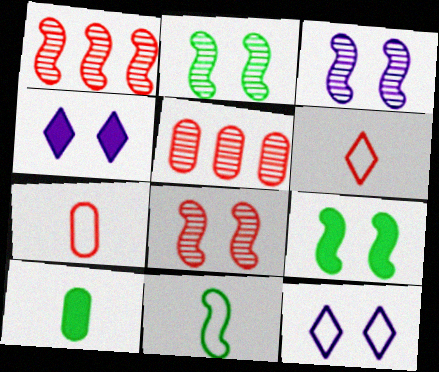[[1, 10, 12], 
[2, 3, 8], 
[4, 5, 11]]